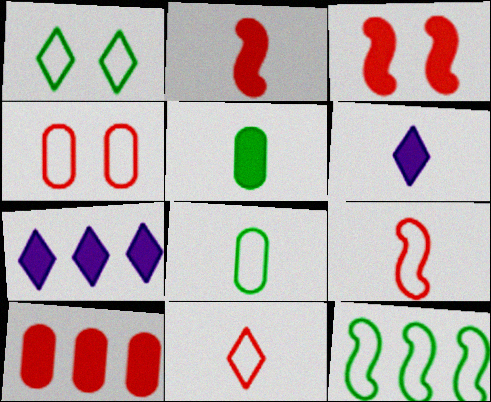[[1, 8, 12], 
[2, 5, 6], 
[3, 5, 7]]